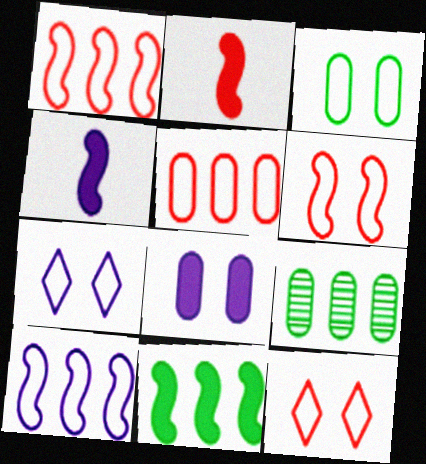[[2, 7, 9], 
[3, 6, 7], 
[4, 9, 12]]